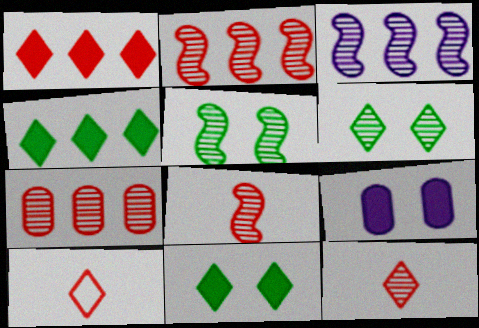[[3, 5, 8]]